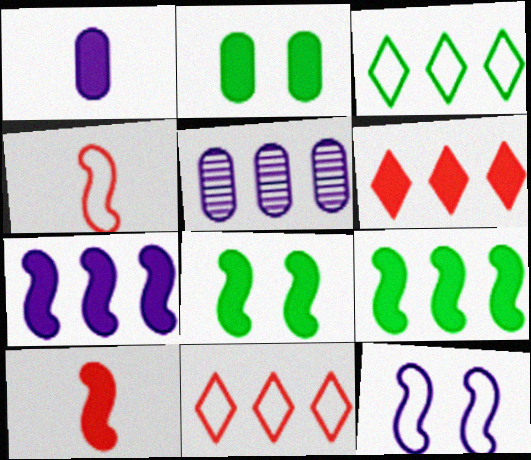[[1, 6, 8], 
[5, 9, 11], 
[7, 8, 10]]